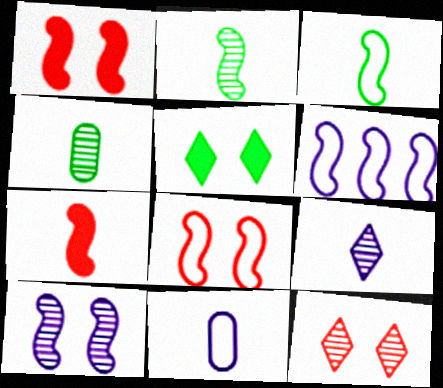[[1, 2, 6], 
[3, 6, 8]]